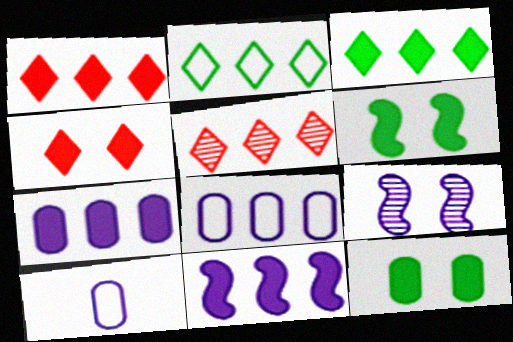[[5, 6, 10]]